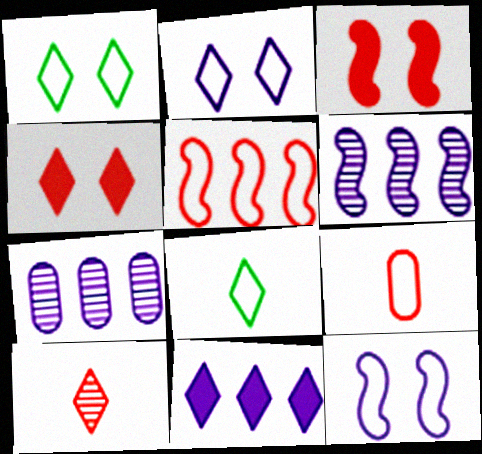[[1, 10, 11], 
[3, 7, 8]]